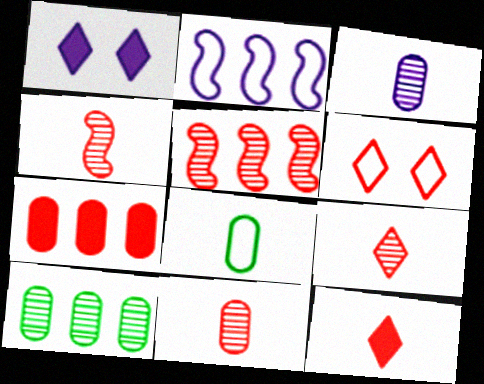[[1, 2, 3], 
[1, 5, 8], 
[2, 6, 8], 
[4, 6, 7], 
[4, 9, 11]]